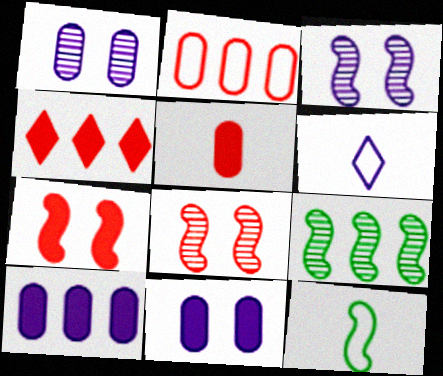[[1, 4, 12], 
[3, 6, 10], 
[4, 5, 7]]